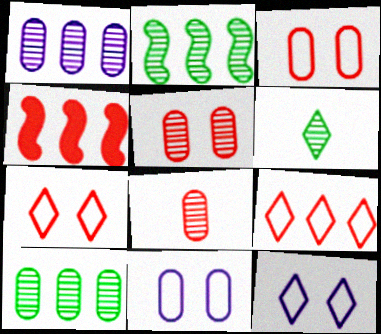[[4, 6, 11], 
[4, 7, 8]]